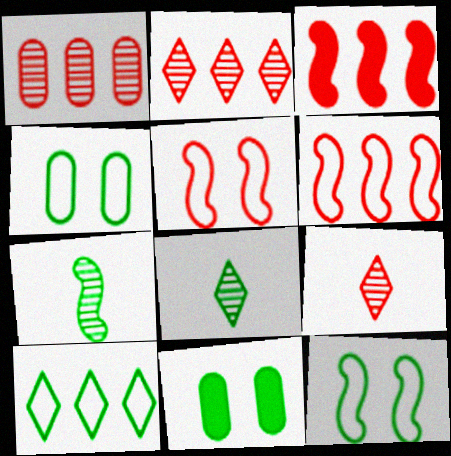[[7, 10, 11]]